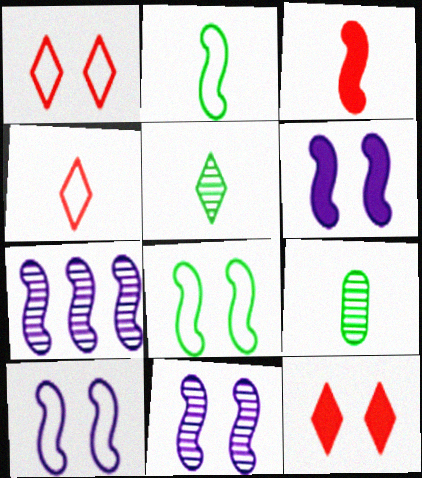[[3, 7, 8], 
[6, 10, 11]]